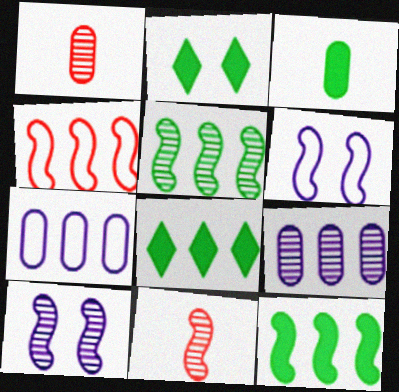[[1, 6, 8], 
[2, 3, 12], 
[2, 7, 11], 
[4, 8, 9], 
[5, 10, 11], 
[6, 11, 12]]